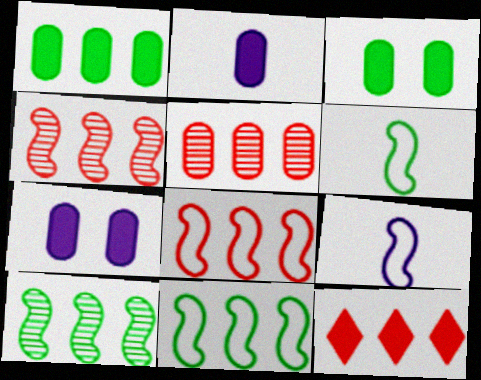[[5, 8, 12]]